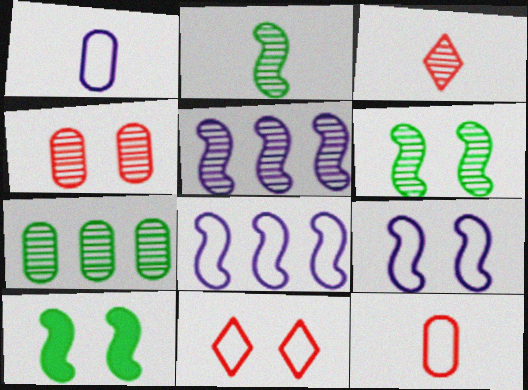[]